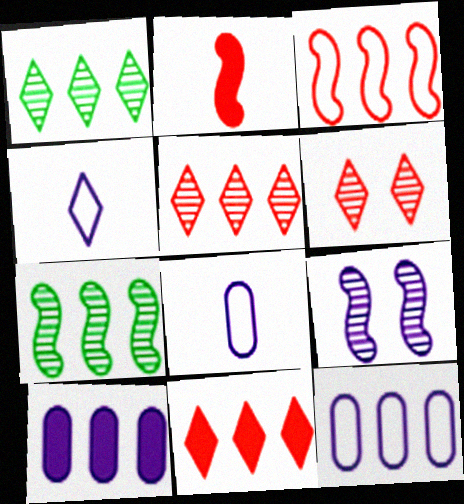[[1, 3, 10], 
[4, 9, 10], 
[7, 11, 12]]